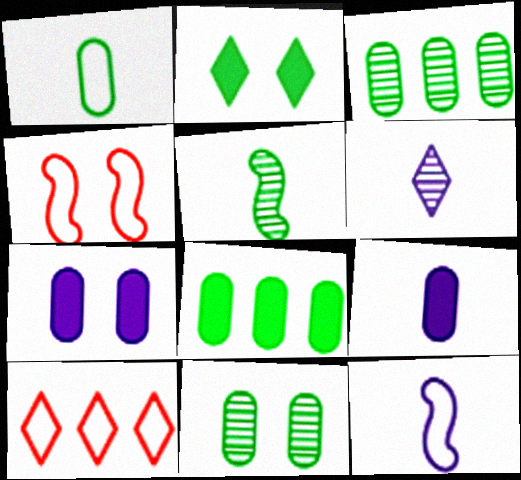[[1, 8, 11], 
[2, 6, 10], 
[4, 6, 8], 
[5, 7, 10], 
[6, 9, 12]]